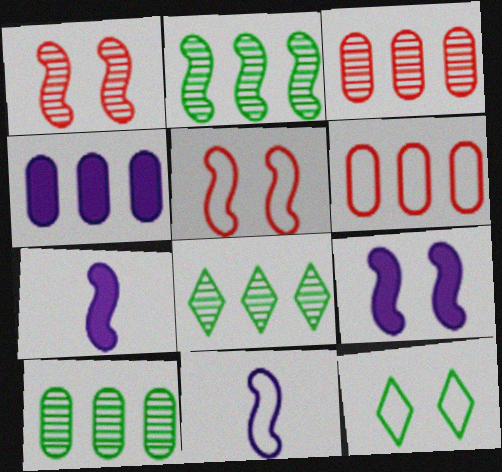[[2, 5, 7], 
[2, 8, 10], 
[3, 7, 12], 
[4, 6, 10], 
[6, 11, 12]]